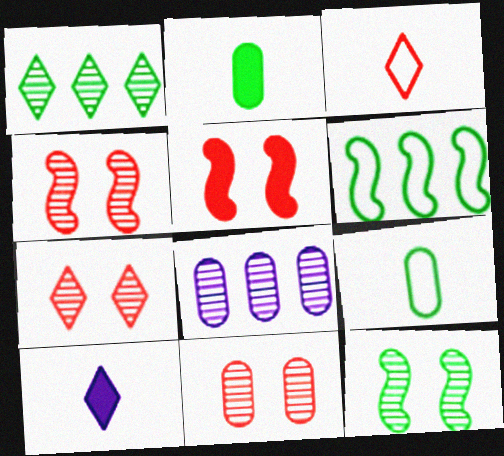[[4, 7, 11], 
[6, 10, 11]]